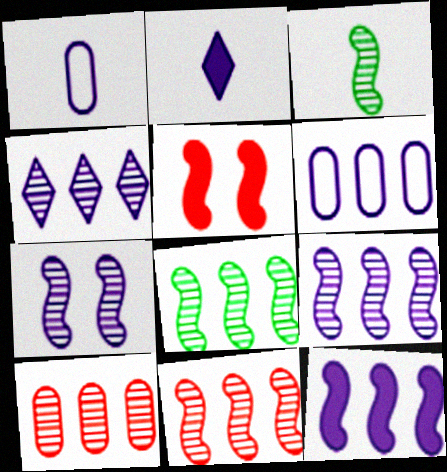[[2, 6, 7], 
[3, 7, 11], 
[4, 6, 12], 
[4, 8, 10], 
[8, 9, 11]]